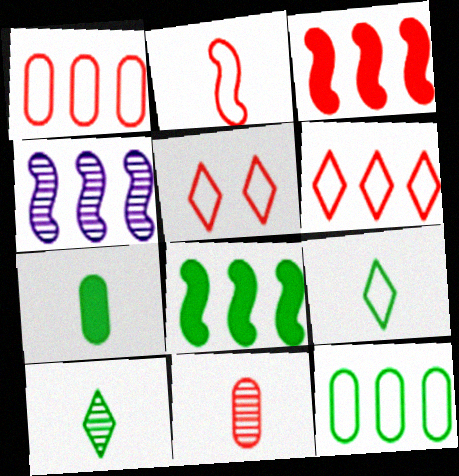[[1, 2, 5], 
[3, 5, 11], 
[4, 5, 7]]